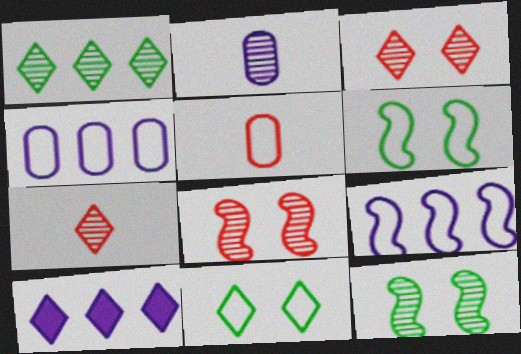[[1, 2, 8], 
[5, 9, 11], 
[5, 10, 12], 
[7, 10, 11]]